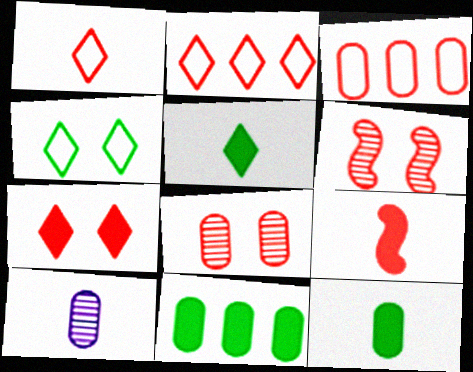[[2, 8, 9]]